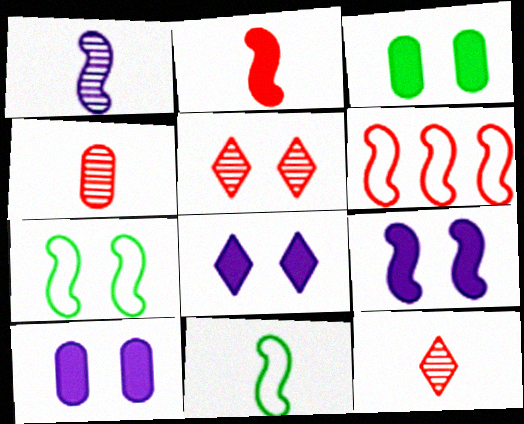[[1, 2, 11], 
[5, 7, 10], 
[8, 9, 10]]